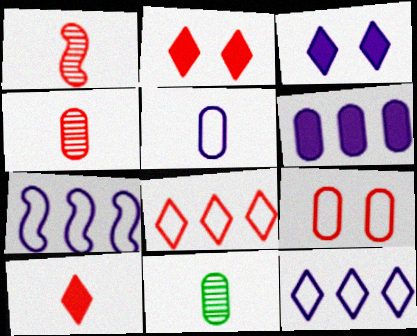[[2, 7, 11], 
[6, 9, 11]]